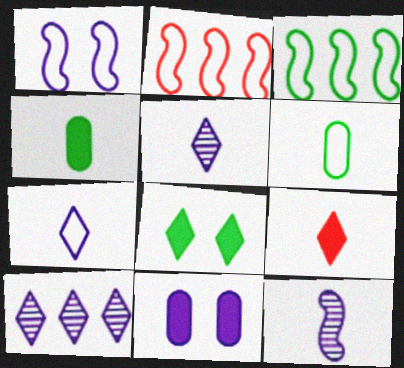[[6, 9, 12]]